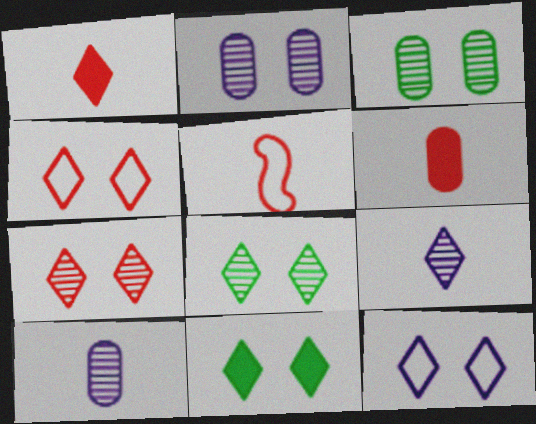[[7, 11, 12]]